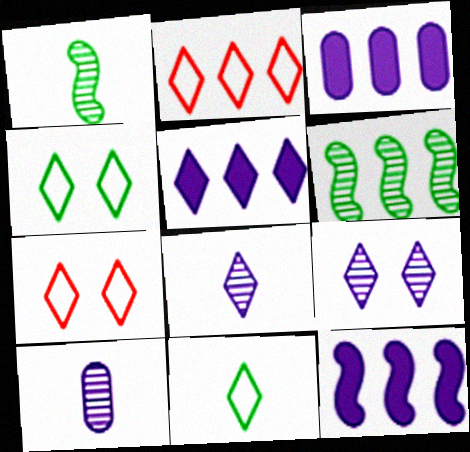[[1, 3, 7], 
[2, 3, 6], 
[3, 5, 12]]